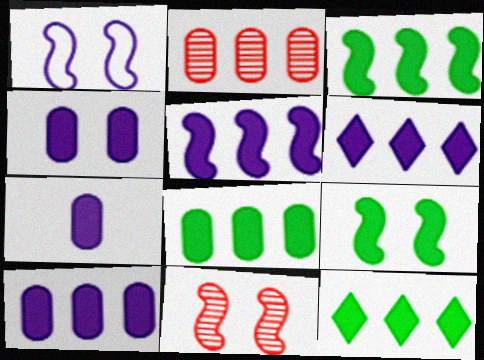[[1, 9, 11], 
[3, 8, 12], 
[4, 7, 10], 
[5, 6, 10]]